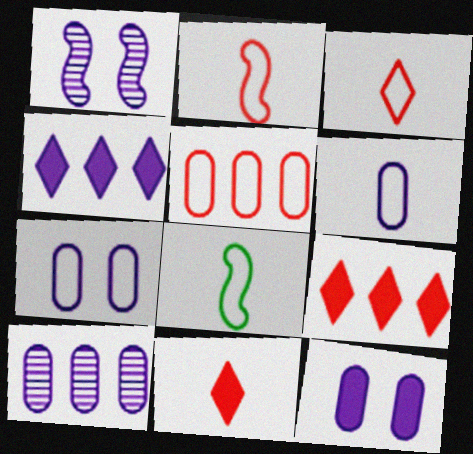[[1, 4, 6], 
[3, 6, 8], 
[6, 10, 12]]